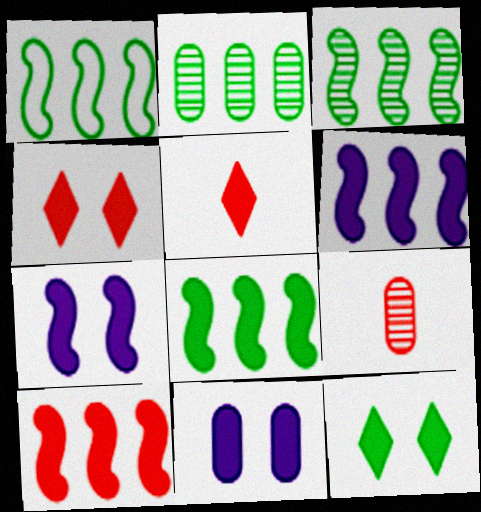[[1, 3, 8], 
[5, 8, 11], 
[6, 8, 10]]